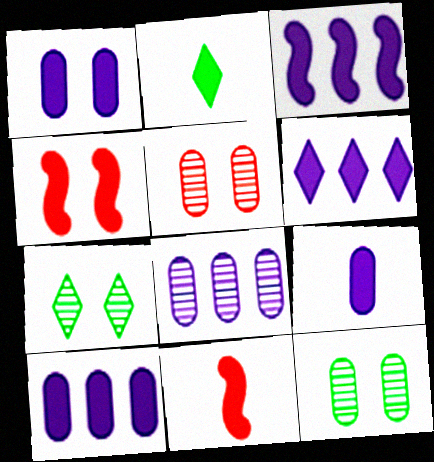[[1, 9, 10], 
[2, 4, 10], 
[2, 9, 11], 
[3, 6, 10]]